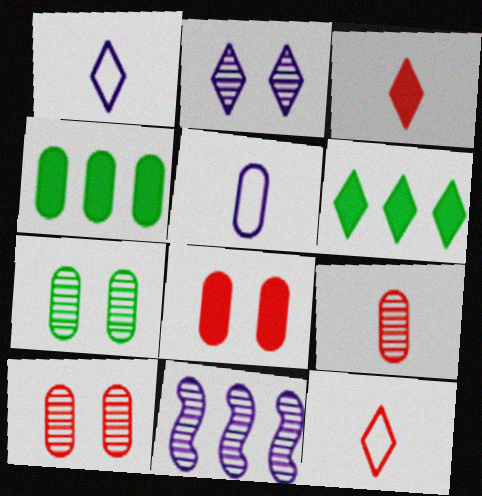[[2, 6, 12], 
[4, 5, 10]]